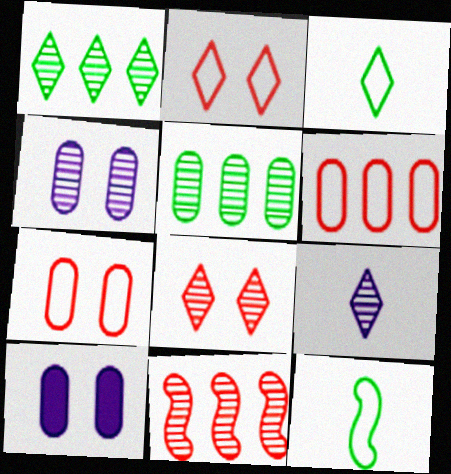[[1, 8, 9], 
[3, 10, 11]]